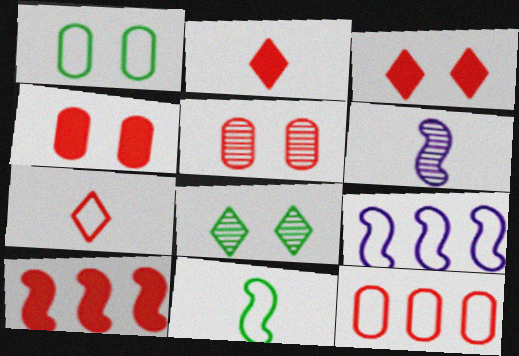[[1, 7, 9], 
[2, 4, 10], 
[5, 7, 10]]